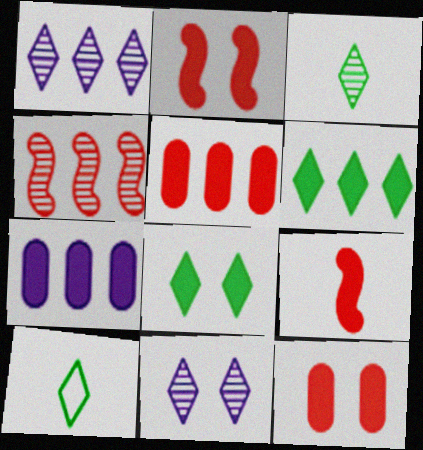[[7, 8, 9]]